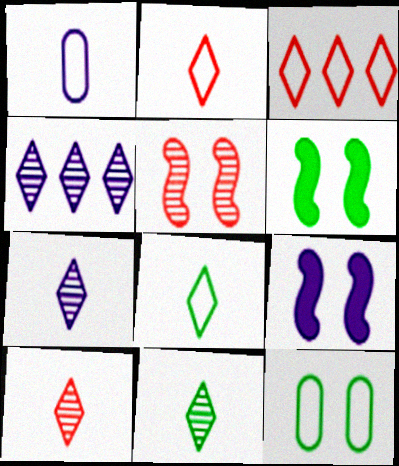[[1, 4, 9], 
[7, 10, 11]]